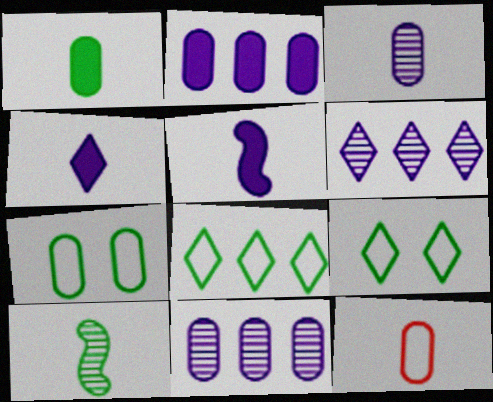[[1, 3, 12], 
[4, 10, 12]]